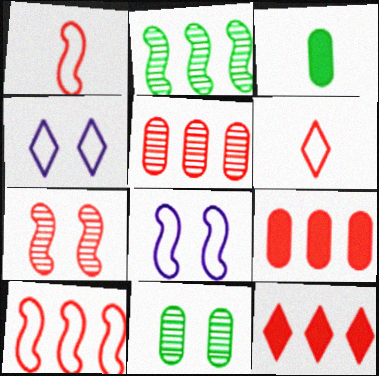[[5, 10, 12], 
[6, 7, 9]]